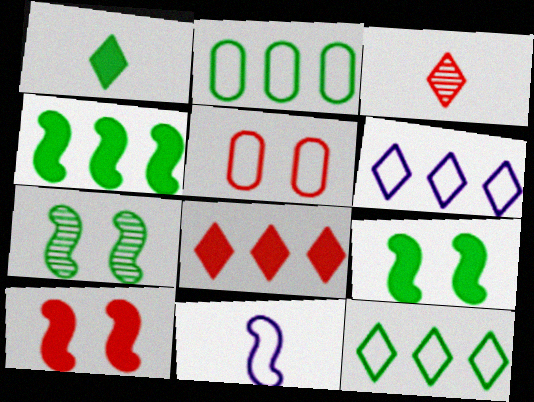[[1, 2, 7], 
[5, 11, 12]]